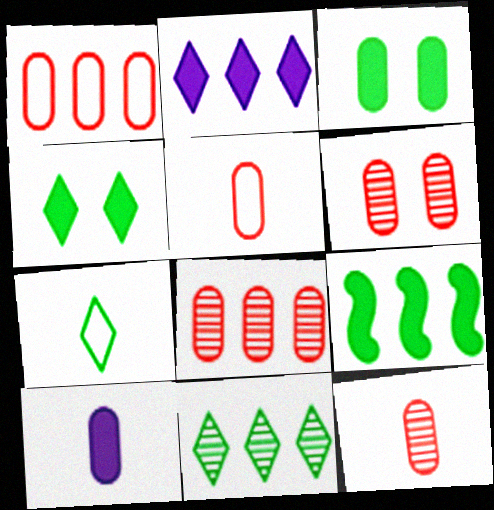[[4, 7, 11], 
[6, 8, 12]]